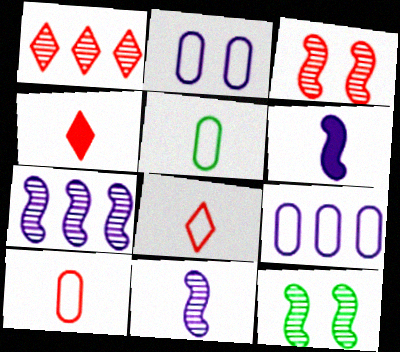[[4, 5, 11], 
[4, 9, 12]]